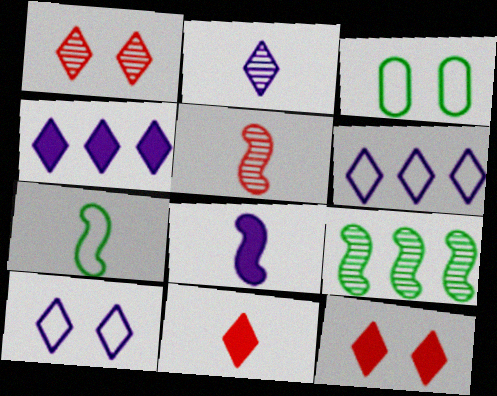[[2, 4, 10], 
[3, 4, 5], 
[5, 7, 8]]